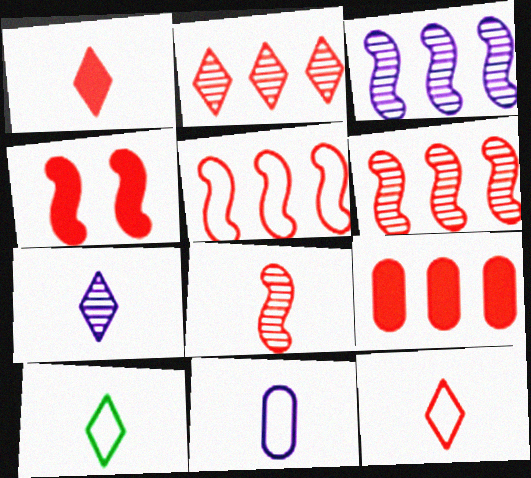[[1, 4, 9], 
[1, 7, 10], 
[2, 5, 9], 
[4, 5, 8]]